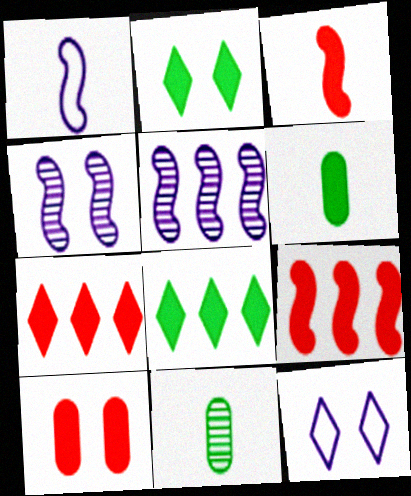[[3, 7, 10], 
[9, 11, 12]]